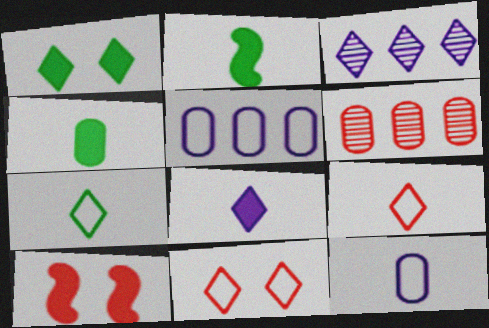[[1, 3, 9], 
[6, 9, 10]]